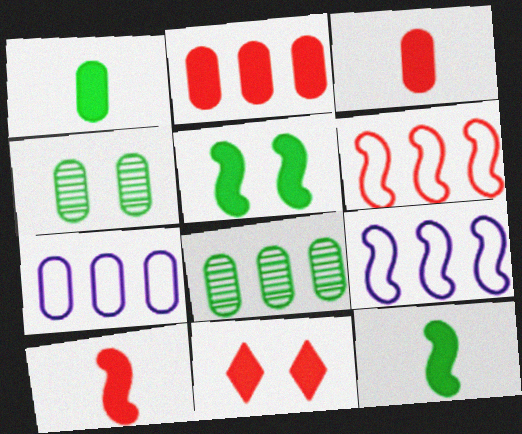[[2, 7, 8], 
[2, 10, 11], 
[3, 4, 7]]